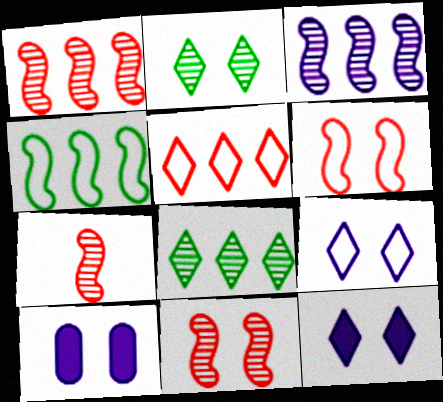[[1, 7, 11], 
[2, 6, 10]]